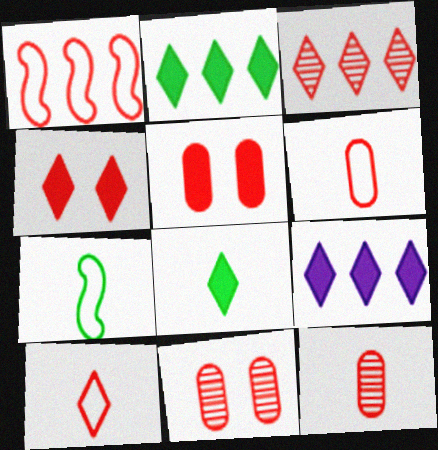[[1, 4, 12], 
[3, 4, 10], 
[4, 8, 9], 
[7, 9, 11]]